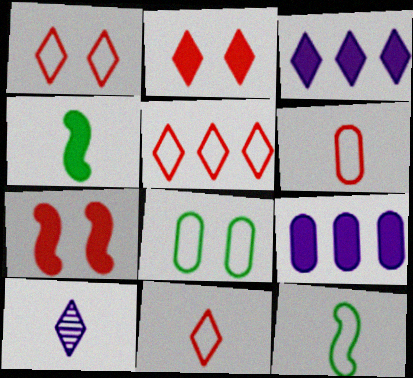[[1, 5, 11], 
[2, 4, 9], 
[4, 6, 10]]